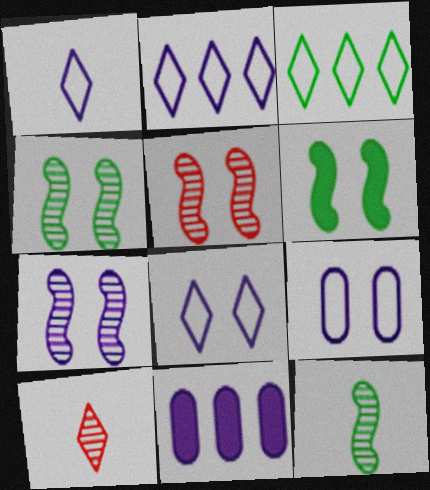[[1, 2, 8], 
[1, 7, 11], 
[4, 5, 7]]